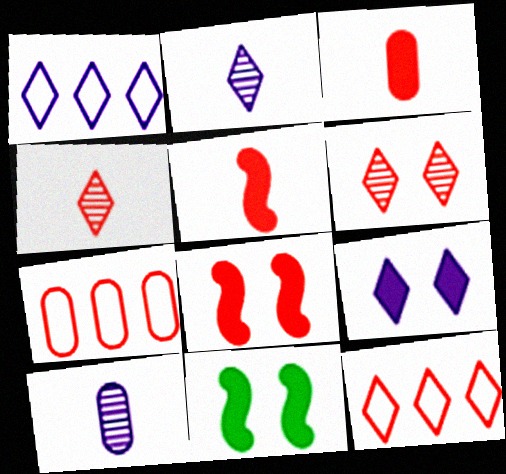[[1, 2, 9], 
[2, 7, 11], 
[4, 7, 8], 
[5, 6, 7], 
[10, 11, 12]]